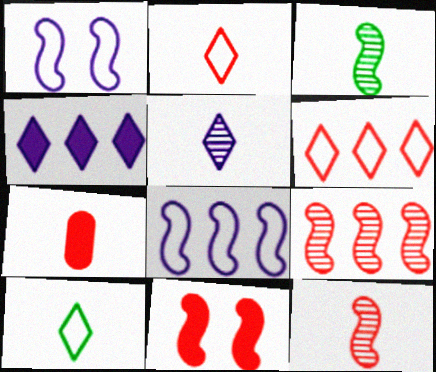[[2, 7, 12], 
[3, 8, 11]]